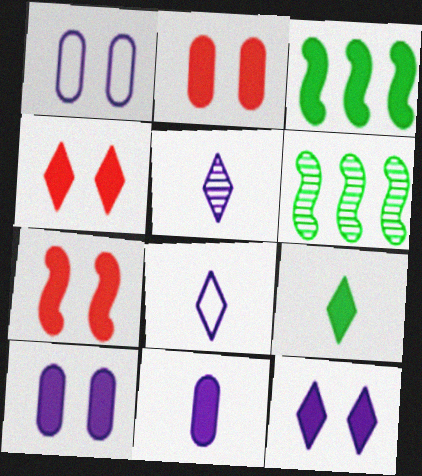[[2, 4, 7], 
[2, 6, 8], 
[3, 4, 11]]